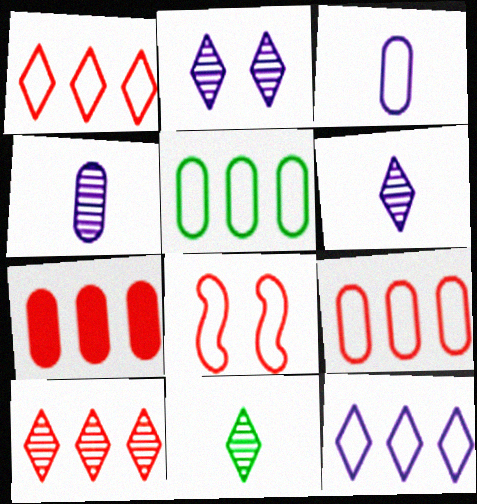[[2, 10, 11]]